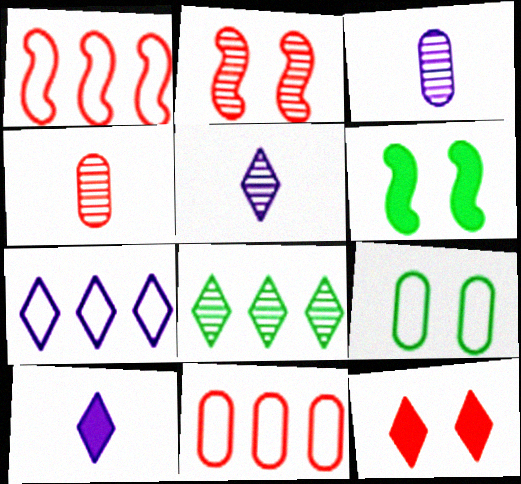[[1, 4, 12], 
[2, 3, 8], 
[4, 6, 7], 
[5, 6, 11]]